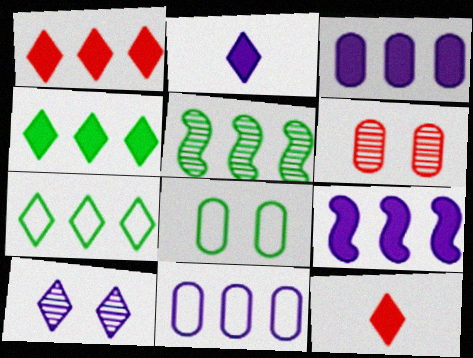[[1, 5, 11], 
[7, 10, 12]]